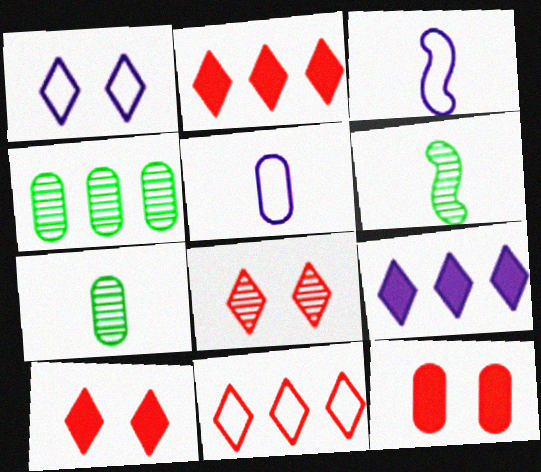[[3, 4, 10], 
[4, 5, 12]]